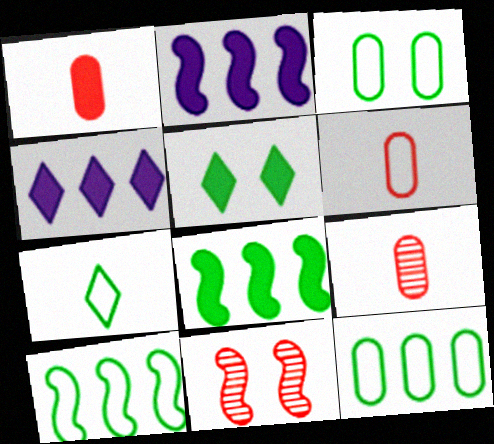[[1, 2, 5], 
[1, 6, 9], 
[3, 7, 10]]